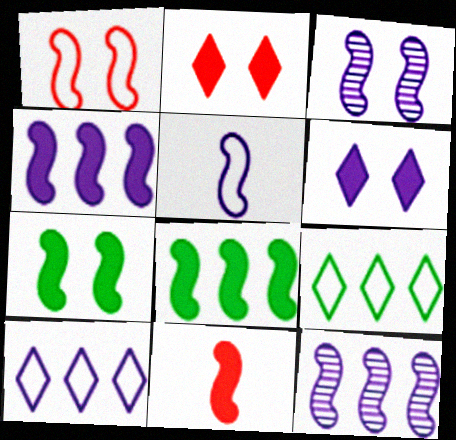[[1, 3, 7], 
[3, 4, 5], 
[4, 7, 11]]